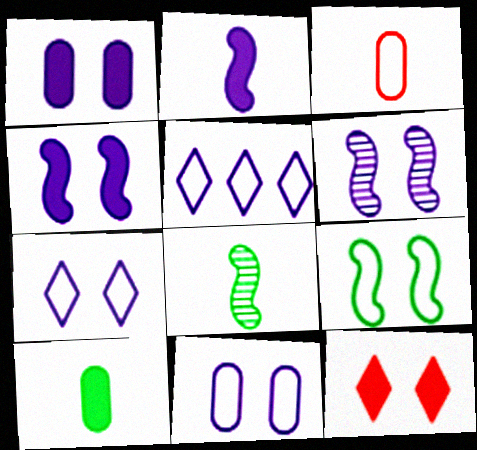[[1, 6, 7], 
[3, 5, 9]]